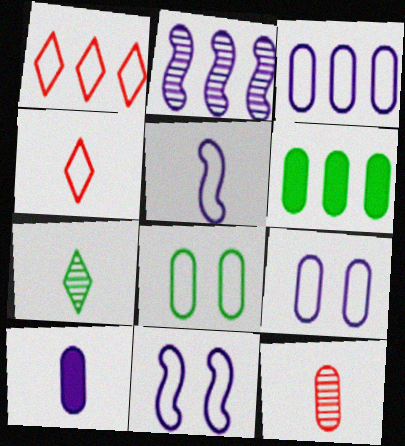[[1, 2, 6], 
[1, 5, 8], 
[6, 9, 12]]